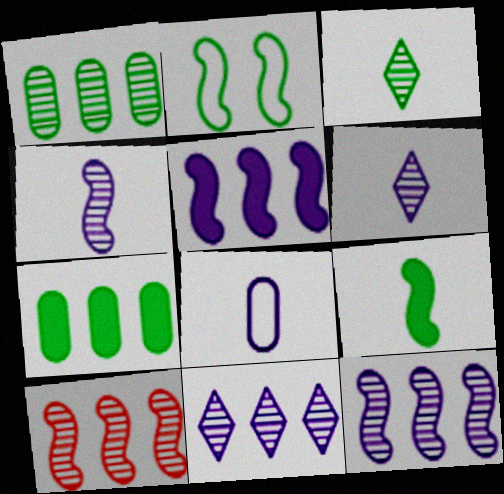[[1, 10, 11], 
[2, 3, 7]]